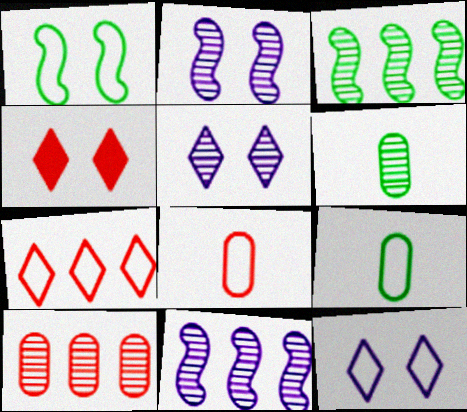[[4, 9, 11]]